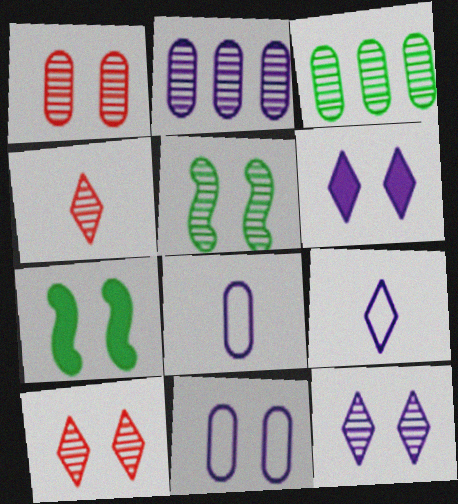[[1, 5, 12], 
[2, 4, 5], 
[7, 10, 11]]